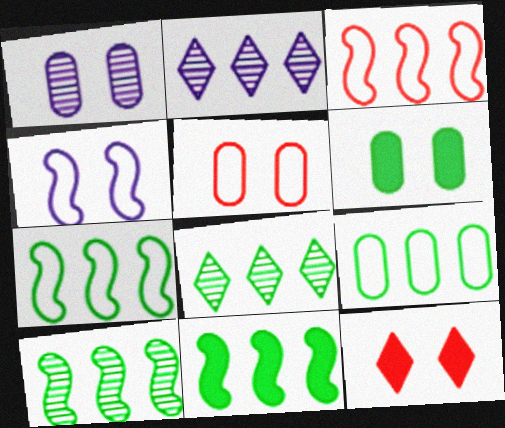[[1, 5, 6], 
[7, 10, 11], 
[8, 9, 11]]